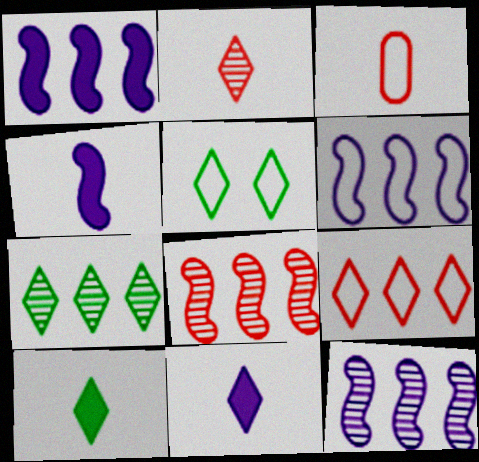[[1, 6, 12], 
[3, 5, 6], 
[5, 7, 10]]